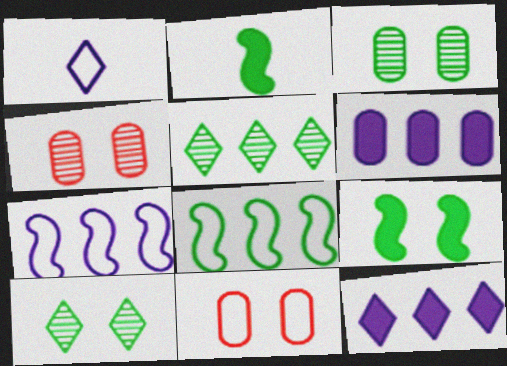[[1, 8, 11]]